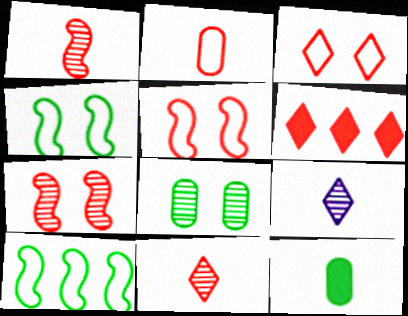[[2, 6, 7], 
[3, 6, 11]]